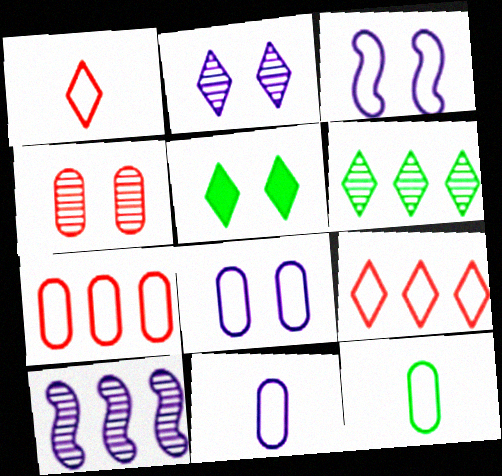[[3, 4, 5], 
[3, 9, 12], 
[7, 8, 12]]